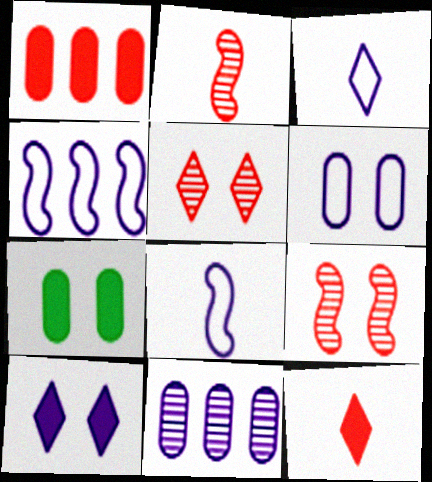[[3, 4, 6], 
[8, 10, 11]]